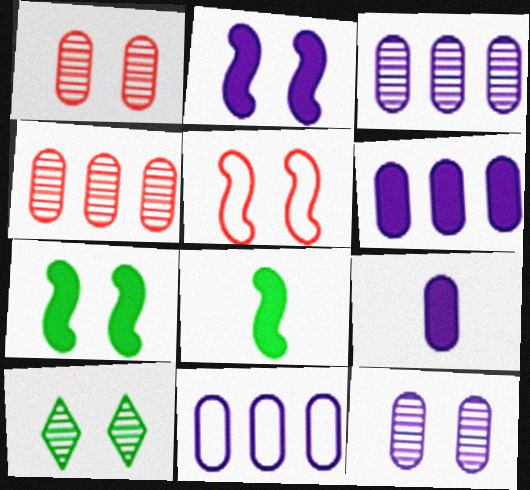[[3, 6, 11], 
[9, 11, 12]]